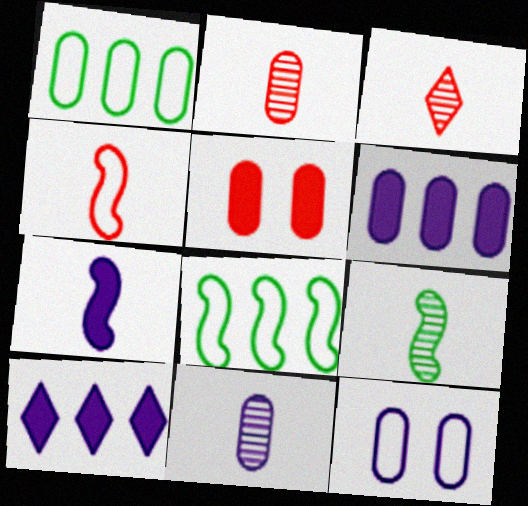[[1, 5, 11], 
[3, 9, 11], 
[4, 7, 9], 
[6, 11, 12]]